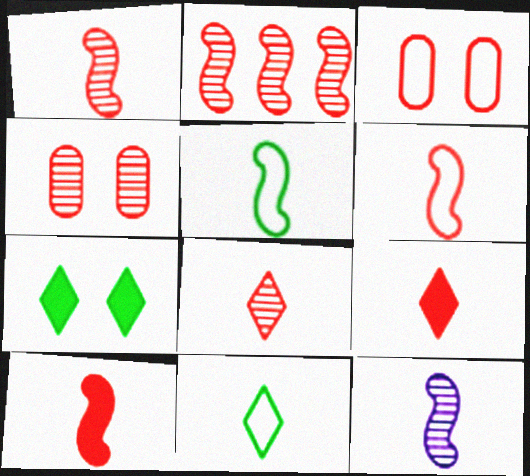[[1, 6, 10], 
[2, 3, 9], 
[2, 4, 8], 
[5, 10, 12]]